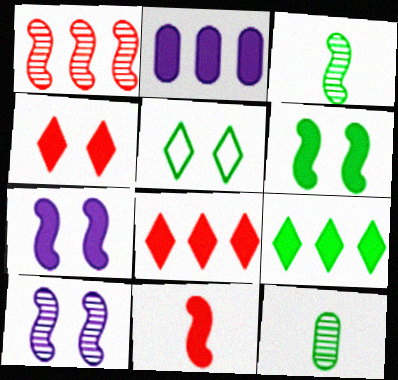[[1, 3, 10]]